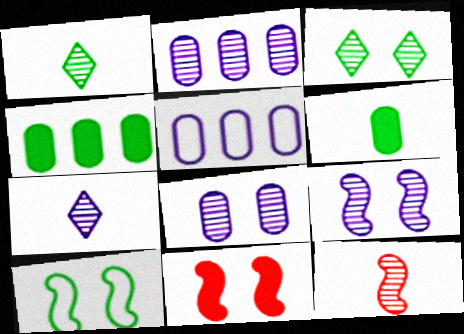[[1, 4, 10], 
[1, 5, 11], 
[2, 3, 12], 
[2, 7, 9], 
[9, 10, 11]]